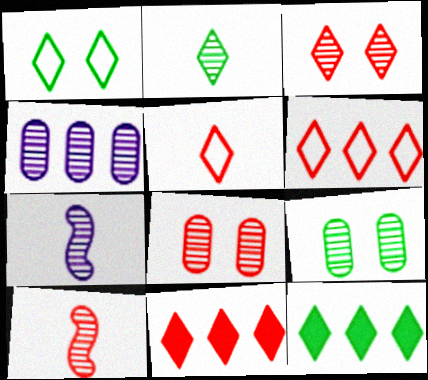[[1, 2, 12], 
[3, 5, 11]]